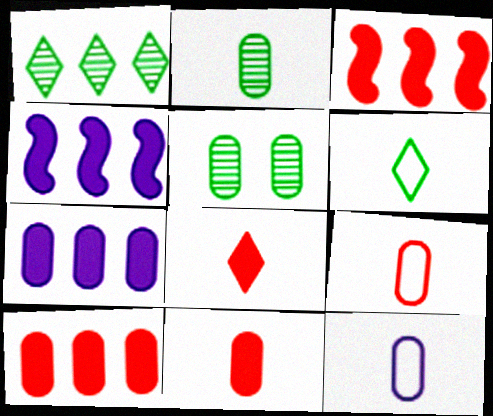[[2, 11, 12], 
[5, 7, 9], 
[5, 10, 12]]